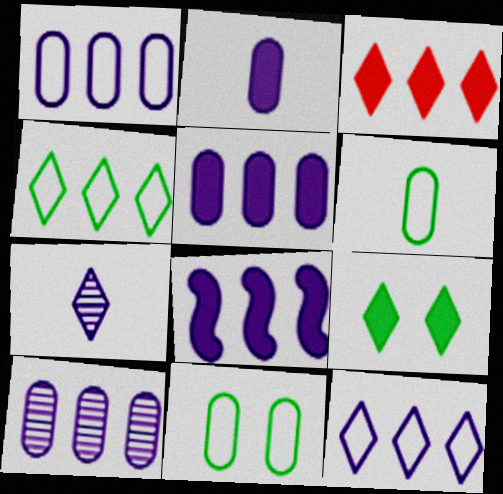[[1, 5, 10], 
[8, 10, 12]]